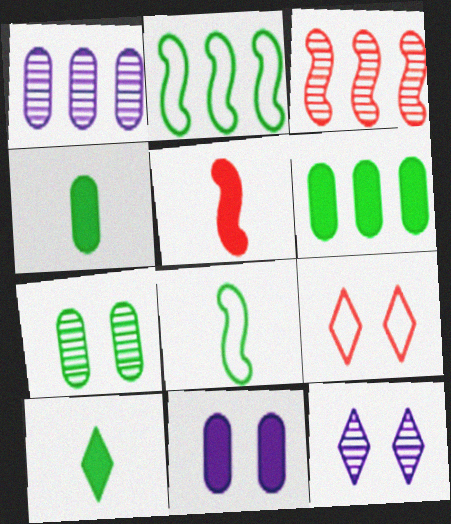[[2, 7, 10]]